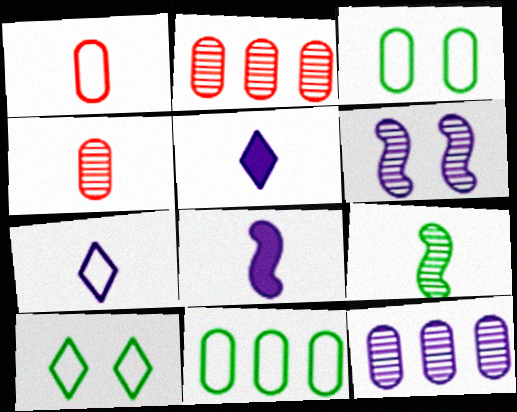[[1, 5, 9], 
[2, 8, 10]]